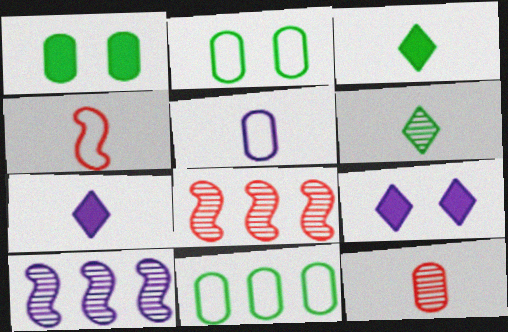[[2, 7, 8], 
[5, 9, 10]]